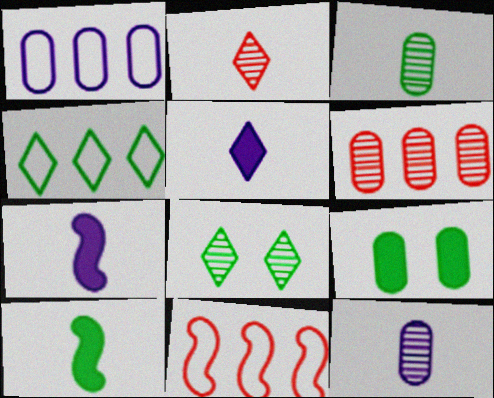[[1, 4, 11]]